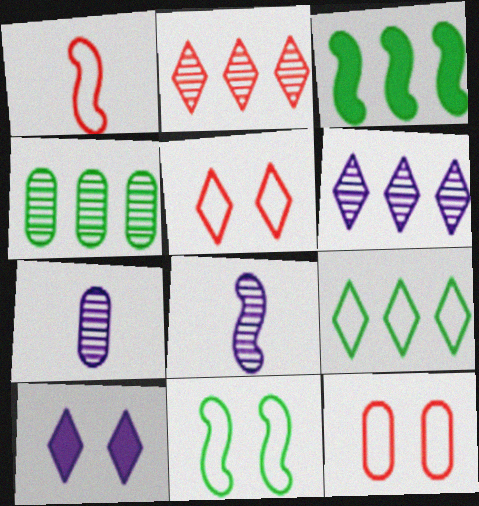[[1, 4, 10], 
[3, 4, 9], 
[3, 5, 7]]